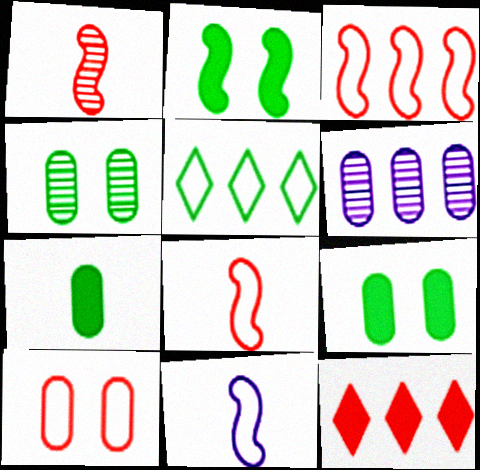[[1, 10, 12], 
[4, 11, 12], 
[5, 10, 11], 
[6, 7, 10]]